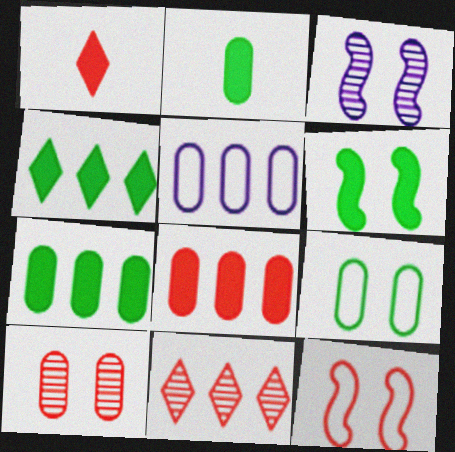[[2, 4, 6], 
[2, 5, 10], 
[3, 6, 12]]